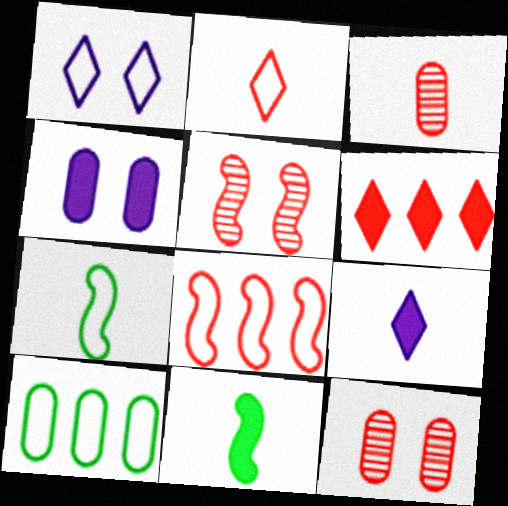[[3, 4, 10], 
[3, 7, 9], 
[4, 6, 11], 
[5, 9, 10]]